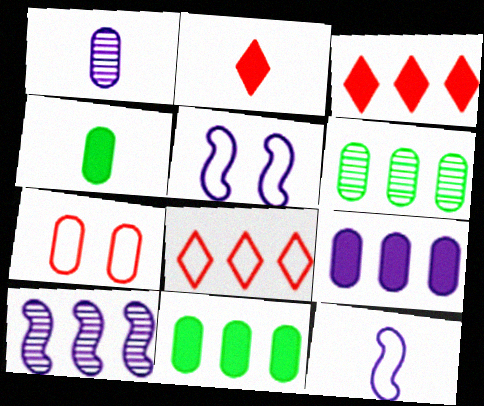[[1, 7, 11], 
[2, 5, 6], 
[8, 10, 11]]